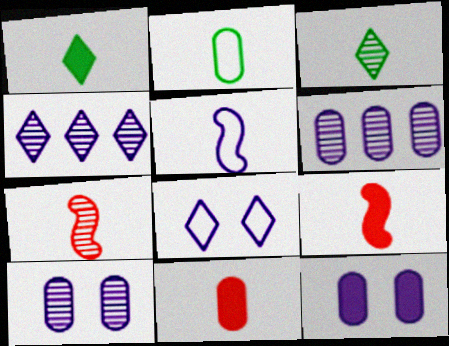[[3, 5, 11], 
[4, 5, 12]]